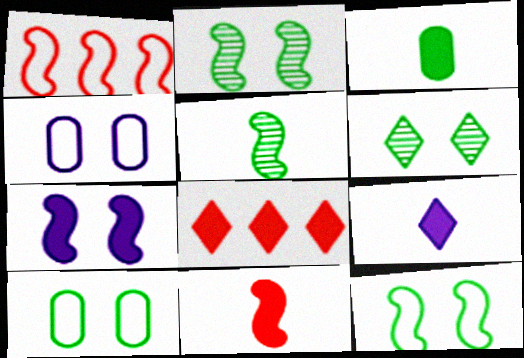[[1, 5, 7], 
[3, 7, 8], 
[3, 9, 11], 
[4, 5, 8]]